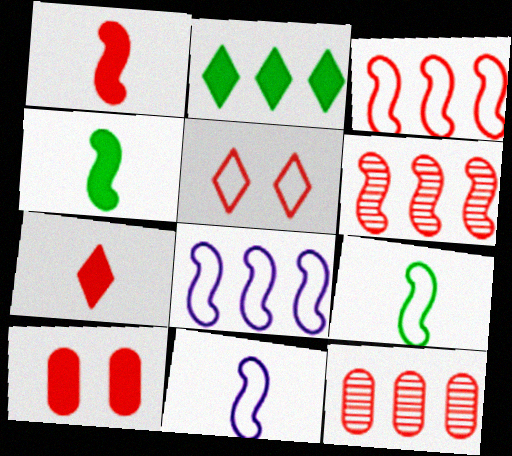[[1, 5, 12], 
[2, 8, 12]]